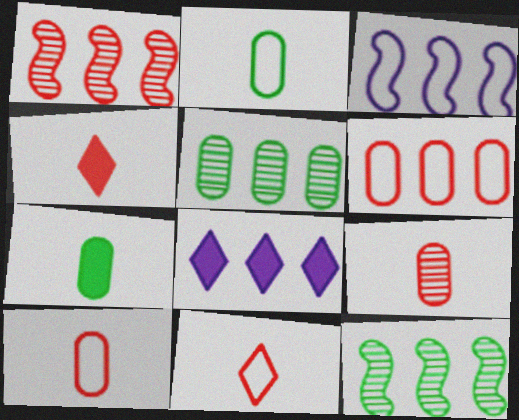[[6, 8, 12]]